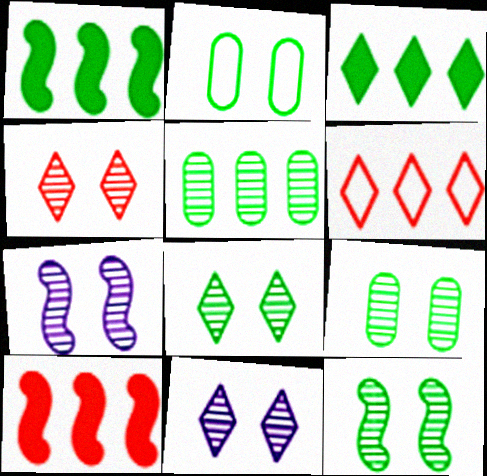[[4, 7, 9], 
[4, 8, 11], 
[8, 9, 12]]